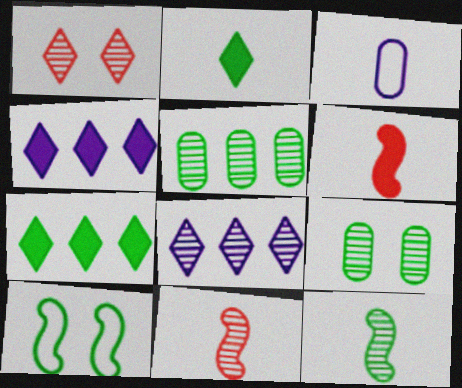[[2, 3, 11], 
[2, 5, 10], 
[8, 9, 11]]